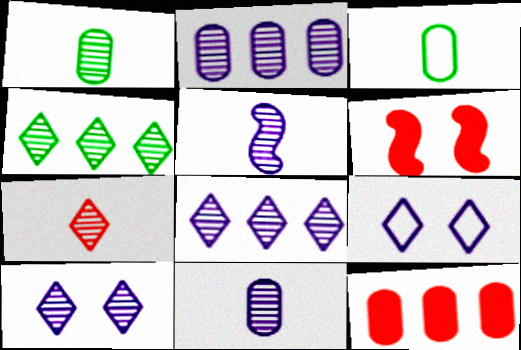[[1, 5, 7], 
[2, 5, 10], 
[3, 6, 8], 
[4, 7, 10]]